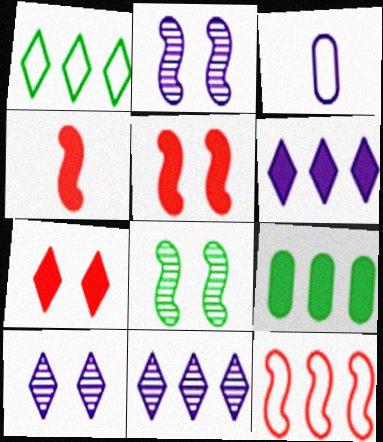[[2, 3, 6], 
[9, 11, 12]]